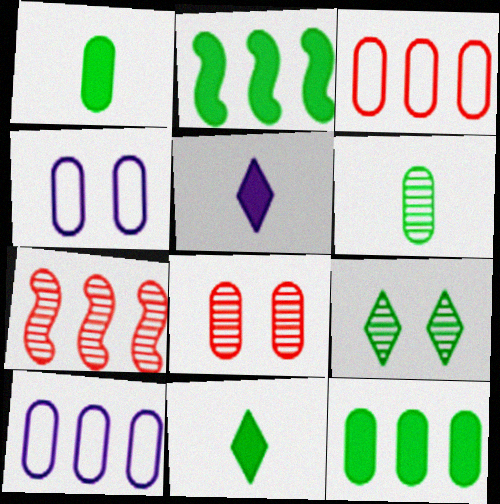[[1, 8, 10], 
[4, 7, 11]]